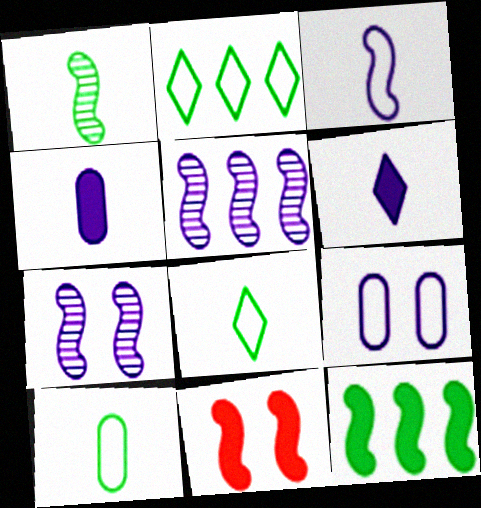[[5, 6, 9]]